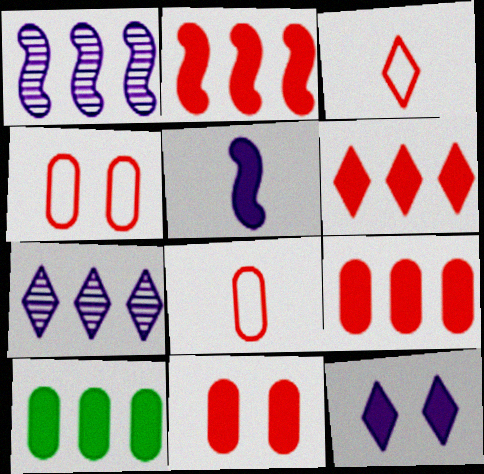[[2, 6, 9]]